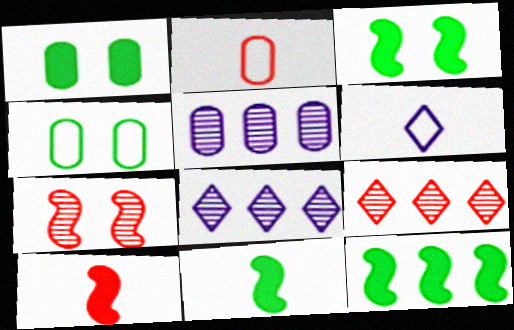[[1, 2, 5], 
[2, 3, 8], 
[3, 11, 12], 
[4, 8, 10]]